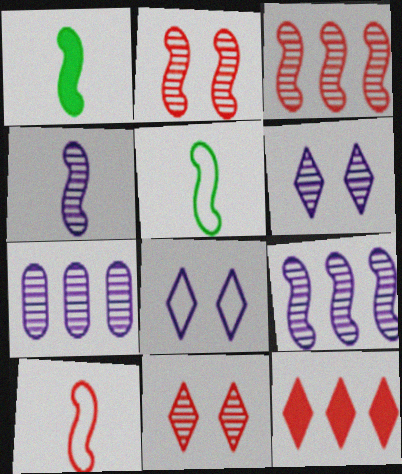[[1, 4, 10], 
[4, 6, 7]]